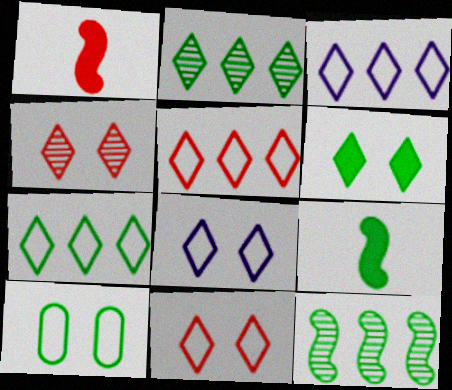[[2, 9, 10], 
[3, 5, 7], 
[4, 6, 8]]